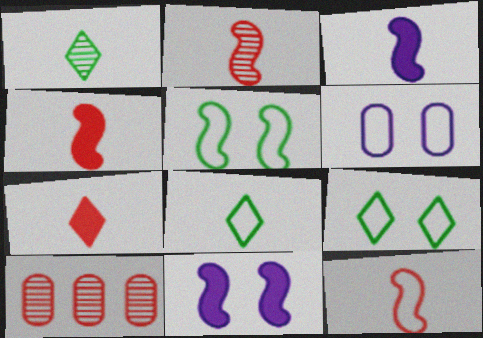[[2, 4, 12], 
[3, 9, 10], 
[8, 10, 11]]